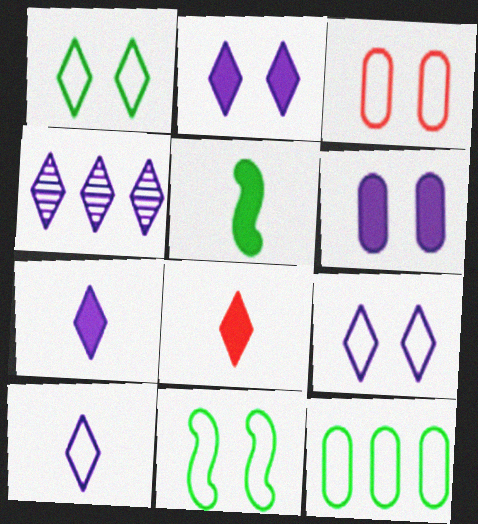[[1, 4, 8], 
[2, 4, 10], 
[3, 4, 5], 
[3, 9, 11], 
[4, 7, 9]]